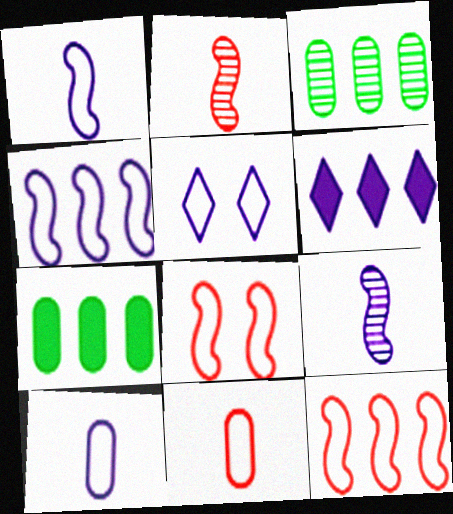[[2, 5, 7], 
[3, 6, 12], 
[4, 5, 10]]